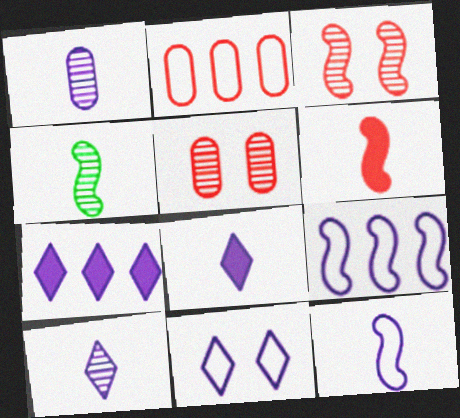[[1, 8, 12], 
[4, 6, 12], 
[7, 10, 11]]